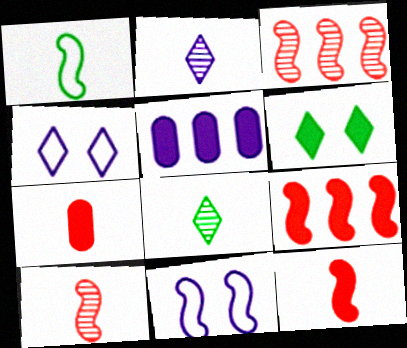[[1, 2, 7], 
[2, 5, 11], 
[5, 6, 12]]